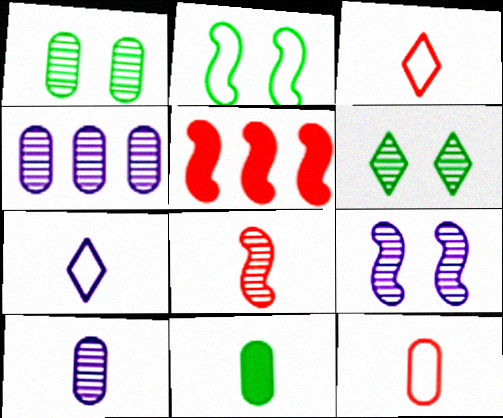[[1, 5, 7], 
[4, 6, 8], 
[7, 8, 11], 
[10, 11, 12]]